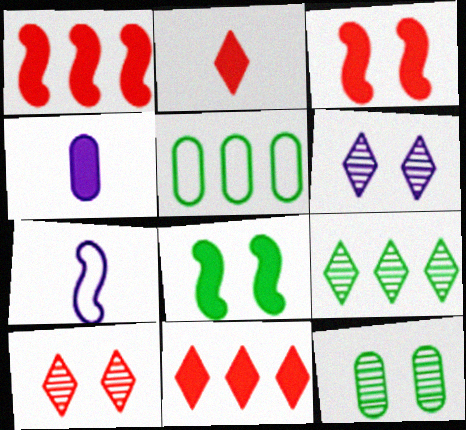[[4, 8, 11], 
[7, 11, 12]]